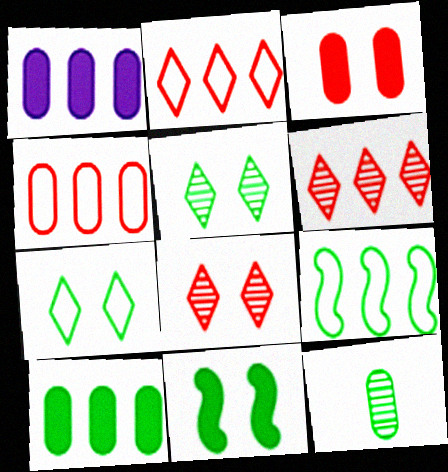[[1, 6, 9]]